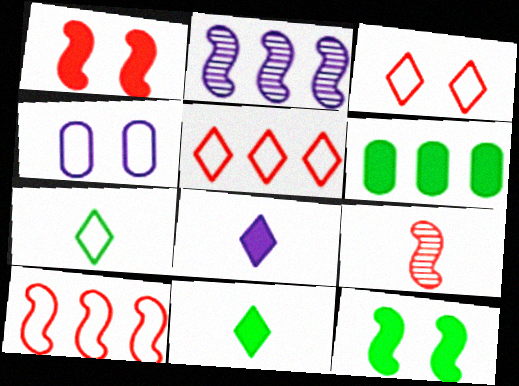[[1, 6, 8], 
[1, 9, 10], 
[2, 4, 8], 
[2, 5, 6], 
[4, 7, 10], 
[6, 11, 12]]